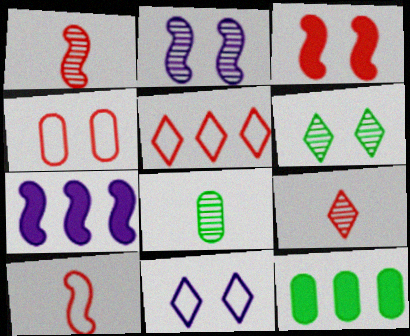[[1, 11, 12], 
[4, 5, 10]]